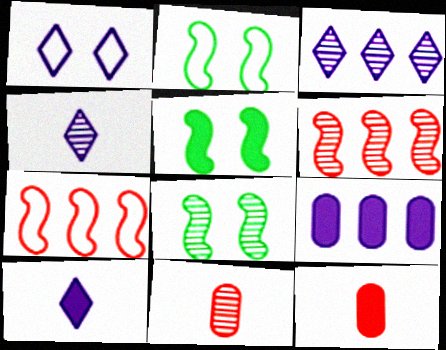[[1, 3, 10], 
[2, 3, 12], 
[2, 5, 8], 
[3, 8, 11]]